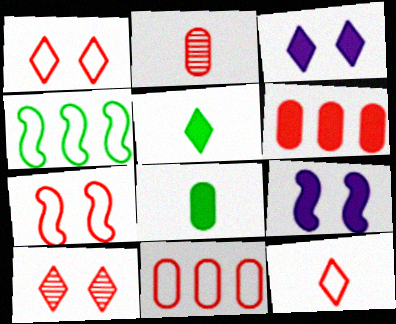[[2, 3, 4], 
[5, 6, 9], 
[7, 11, 12]]